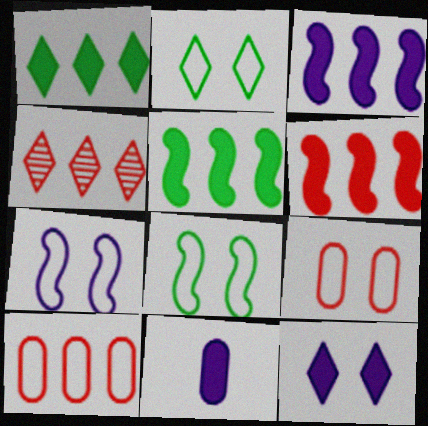[[2, 7, 9], 
[3, 5, 6], 
[3, 11, 12], 
[4, 6, 10], 
[4, 8, 11]]